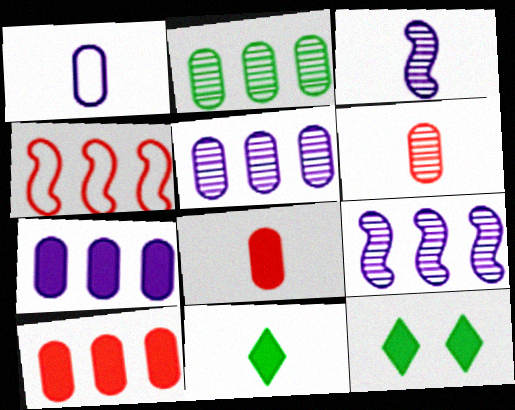[]